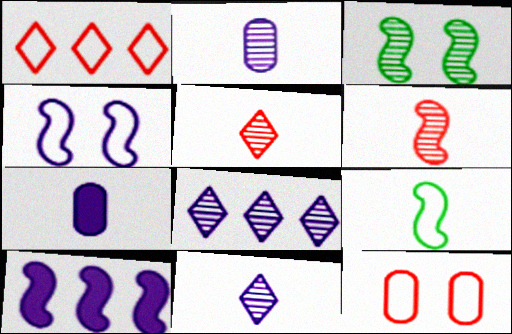[[1, 3, 7], 
[4, 7, 8], 
[5, 7, 9]]